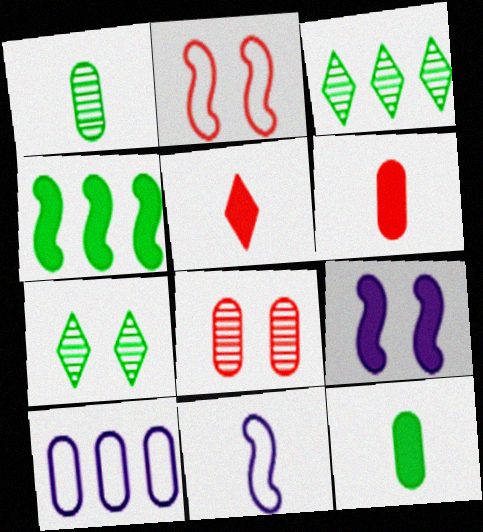[[1, 5, 11], 
[8, 10, 12]]